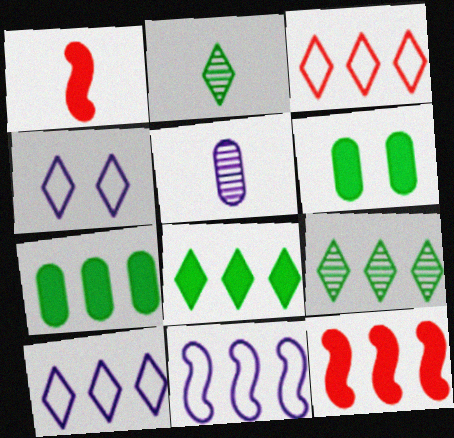[]